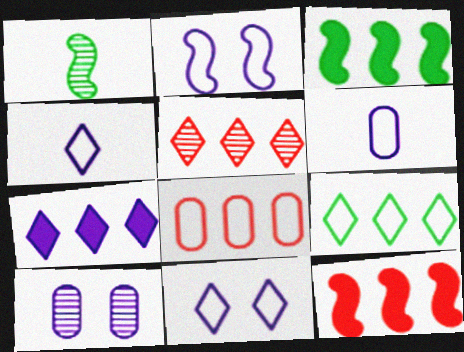[[1, 2, 12], 
[1, 5, 10], 
[5, 7, 9], 
[5, 8, 12]]